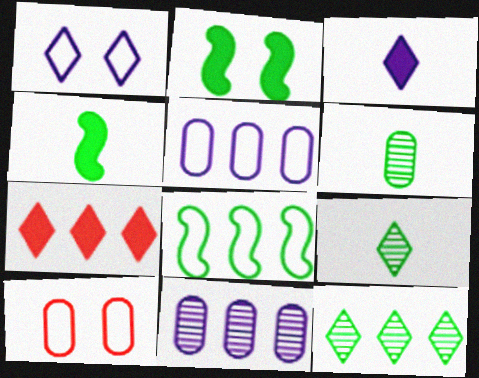[[1, 7, 9], 
[7, 8, 11]]